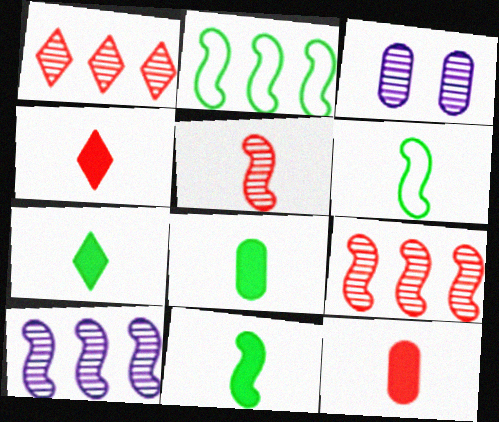[[2, 3, 4], 
[7, 8, 11]]